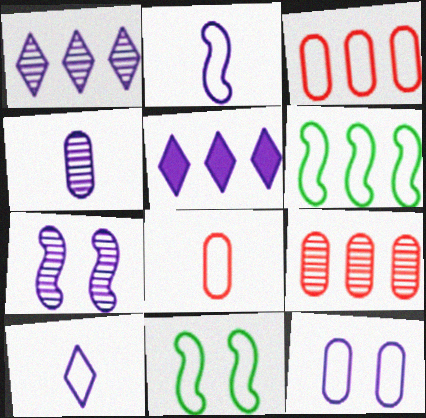[[1, 4, 7], 
[3, 10, 11], 
[5, 6, 9]]